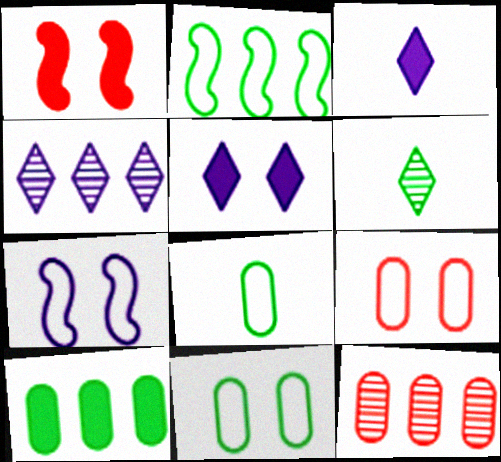[[1, 3, 10], 
[1, 4, 8]]